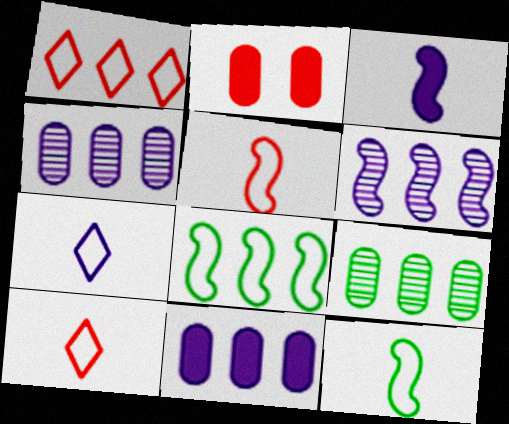[]